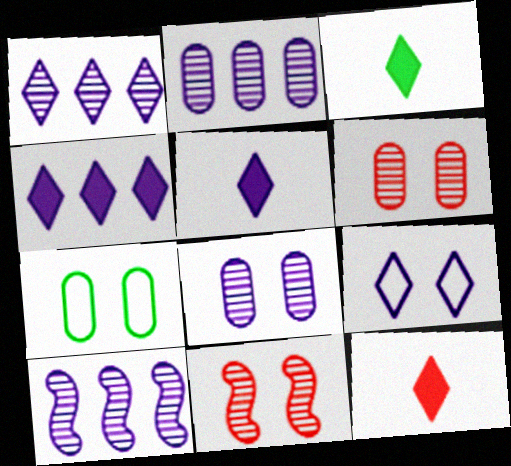[[1, 2, 10], 
[1, 5, 9], 
[3, 5, 12], 
[7, 10, 12]]